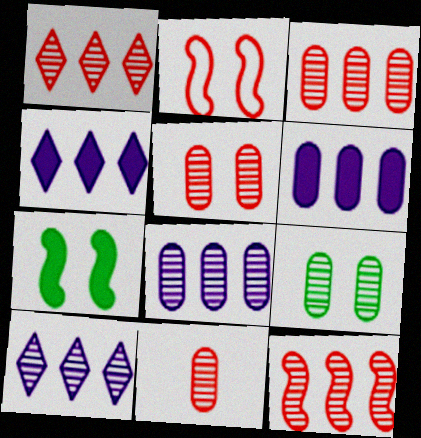[[1, 3, 12], 
[3, 5, 11], 
[8, 9, 11]]